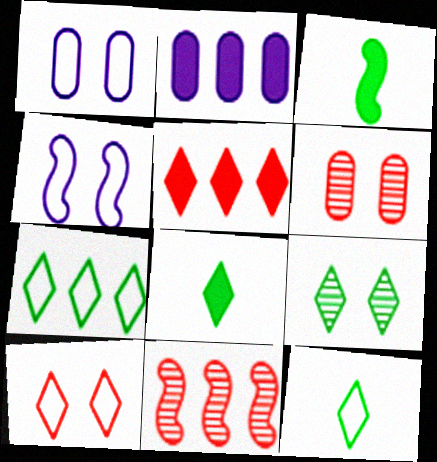[[1, 8, 11], 
[2, 7, 11], 
[3, 4, 11], 
[7, 8, 9]]